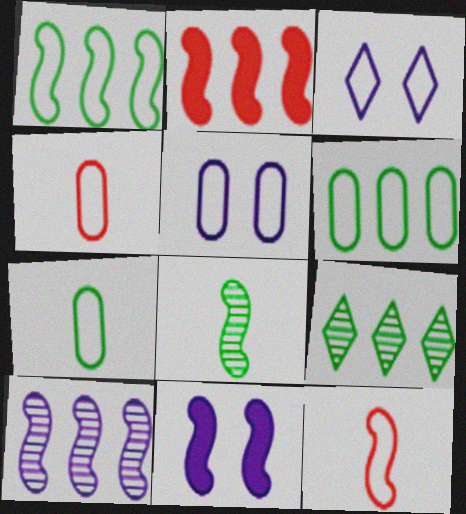[[1, 2, 10], 
[1, 3, 4], 
[3, 6, 12], 
[4, 5, 6], 
[4, 9, 11]]